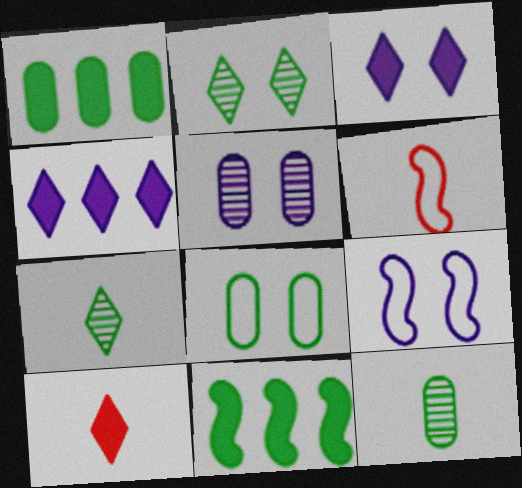[[1, 8, 12], 
[3, 5, 9], 
[7, 8, 11]]